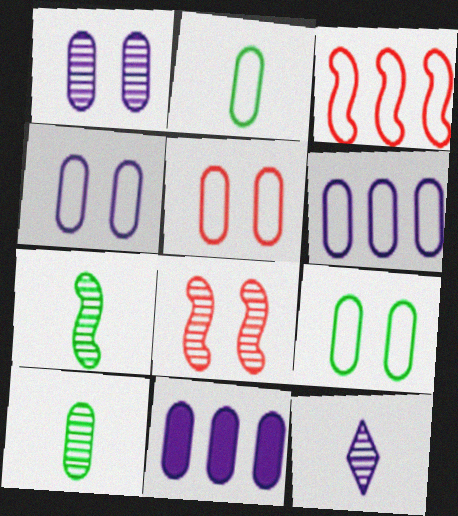[[2, 5, 6], 
[4, 5, 9], 
[5, 10, 11]]